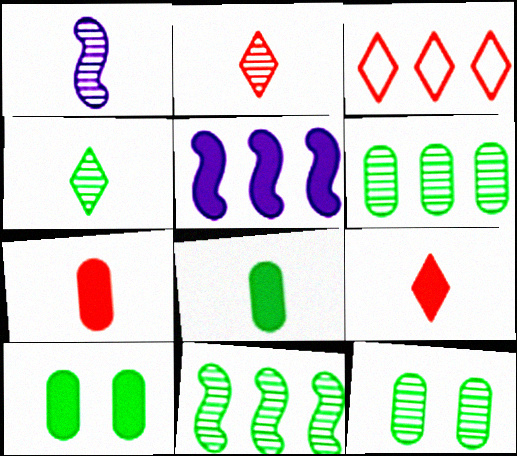[[1, 3, 10], 
[3, 5, 6], 
[4, 11, 12], 
[5, 9, 10]]